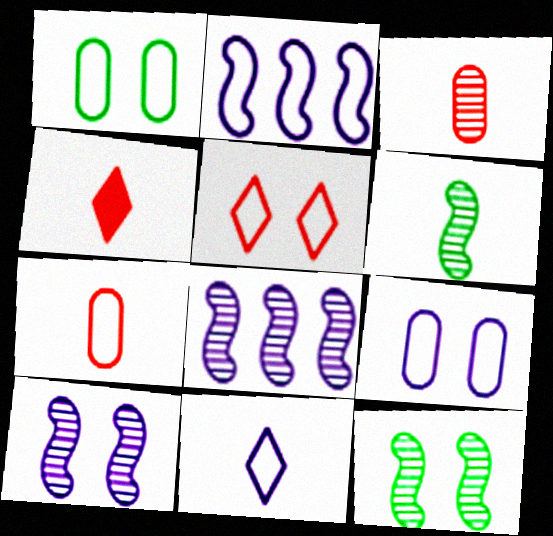[[1, 4, 8], 
[2, 9, 11]]